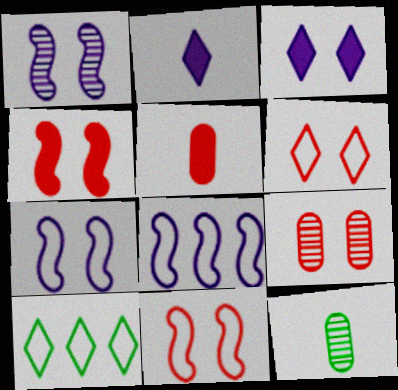[[1, 5, 10], 
[4, 6, 9]]